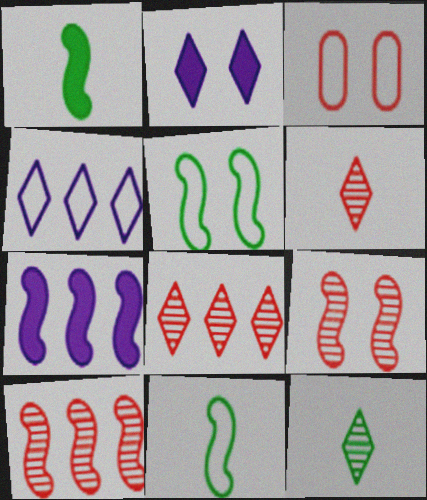[[3, 4, 11], 
[3, 7, 12], 
[7, 9, 11]]